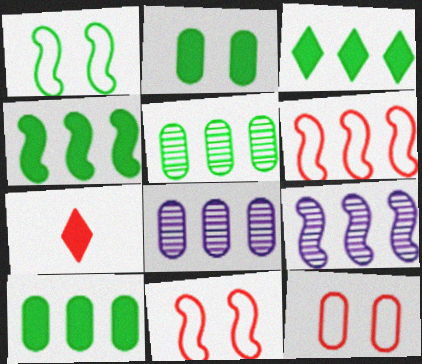[[1, 7, 8], 
[3, 4, 10], 
[3, 6, 8], 
[4, 6, 9]]